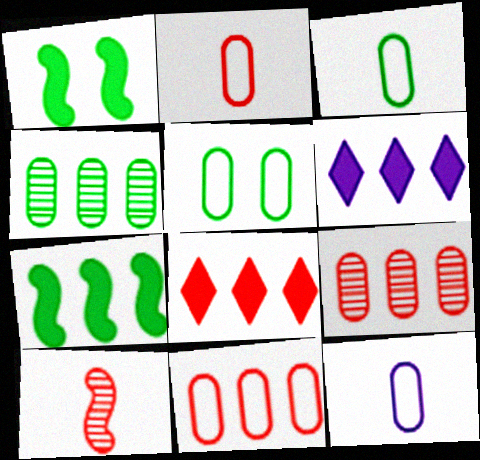[[2, 3, 12], 
[5, 6, 10], 
[5, 11, 12]]